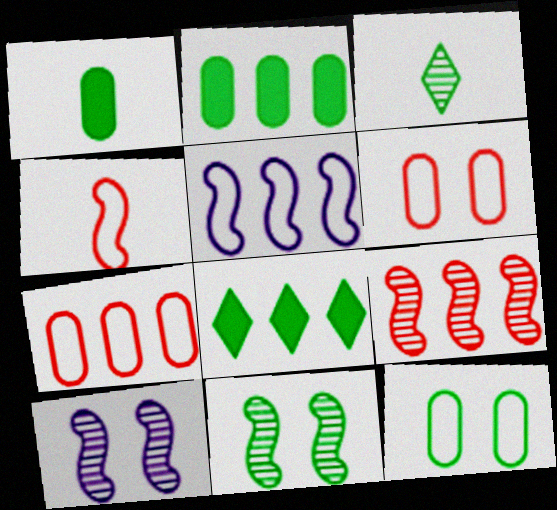[]